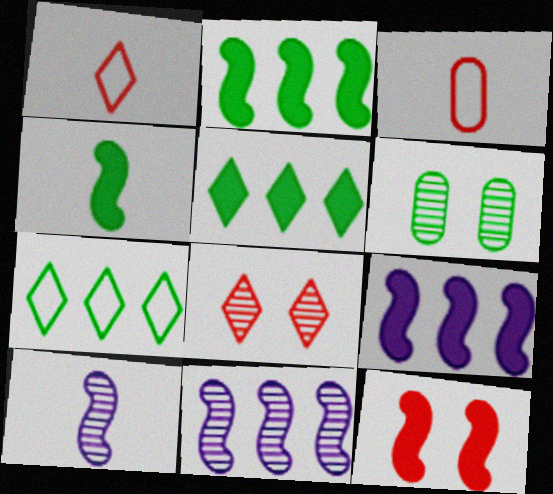[[1, 6, 9], 
[4, 6, 7], 
[4, 9, 12]]